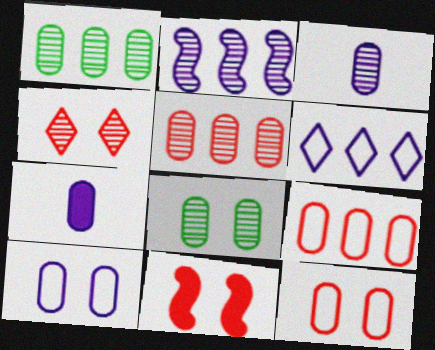[[1, 7, 12], 
[3, 5, 8], 
[4, 11, 12], 
[7, 8, 9]]